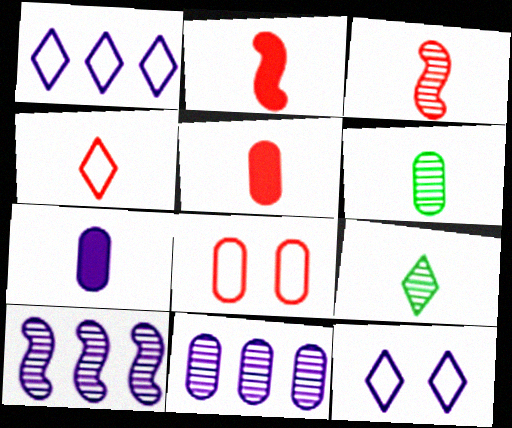[[3, 4, 5], 
[7, 10, 12]]